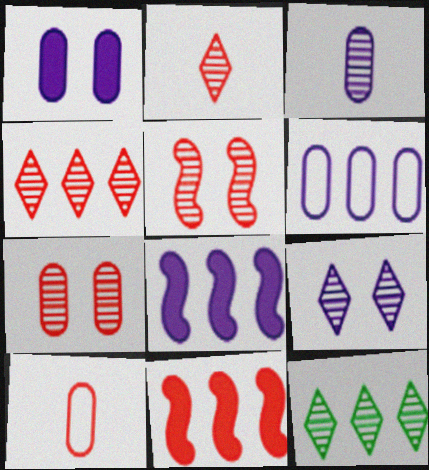[[1, 3, 6], 
[2, 9, 12], 
[3, 5, 12], 
[6, 11, 12]]